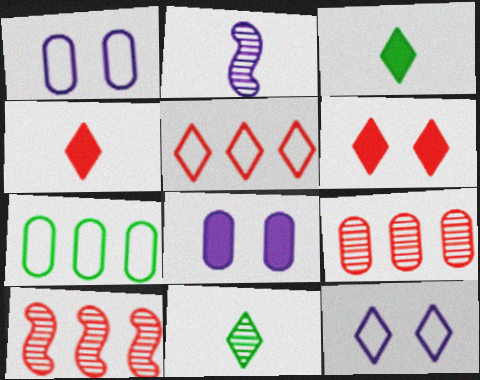[[1, 3, 10], 
[2, 6, 7]]